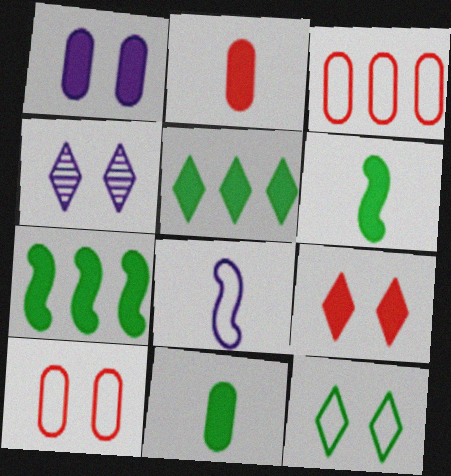[[3, 4, 6], 
[3, 8, 12], 
[4, 9, 12]]